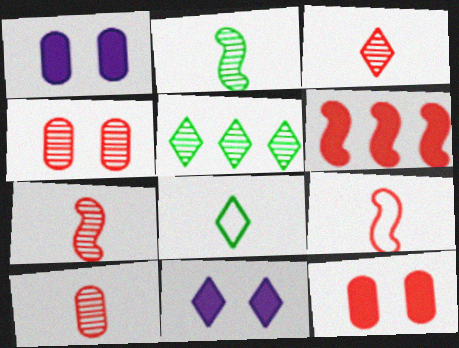[[1, 5, 9], 
[3, 7, 10]]